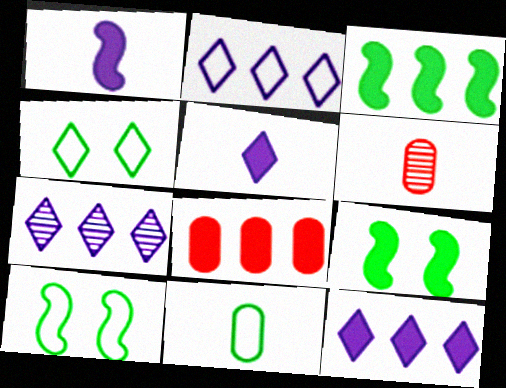[[2, 6, 9], 
[2, 7, 12], 
[3, 8, 12], 
[5, 8, 9], 
[6, 10, 12]]